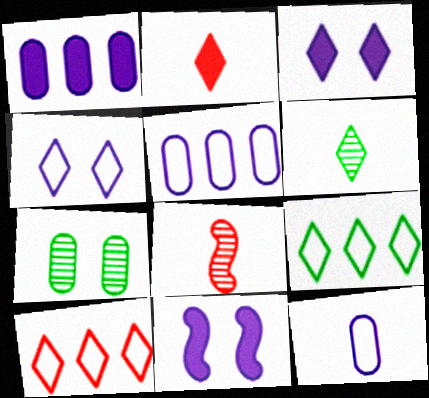[[3, 6, 10]]